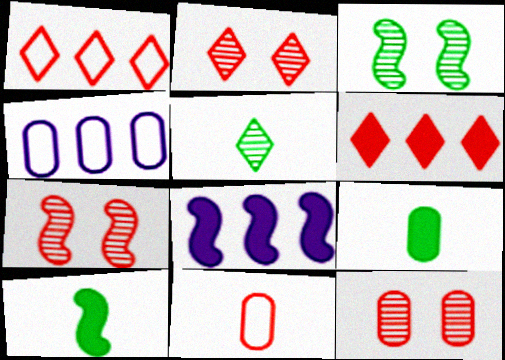[[2, 4, 10], 
[2, 7, 12], 
[4, 9, 12], 
[6, 7, 11]]